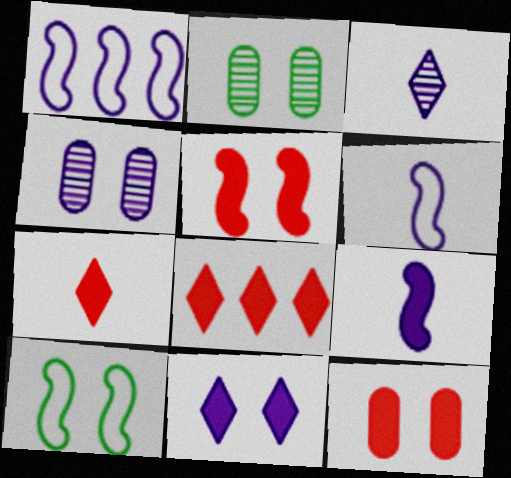[[1, 2, 7], 
[2, 6, 8]]